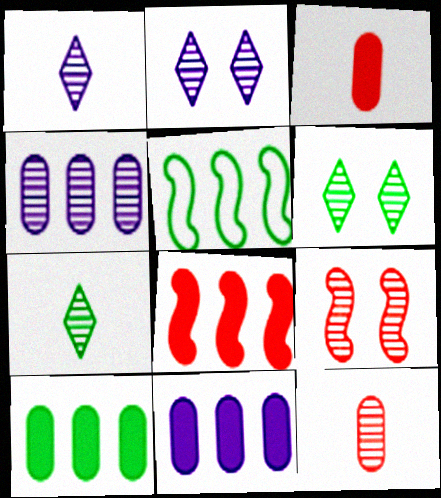[[2, 3, 5], 
[4, 7, 9]]